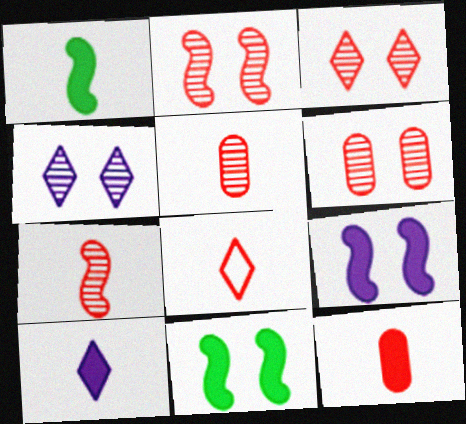[[1, 10, 12], 
[2, 3, 6], 
[7, 8, 12]]